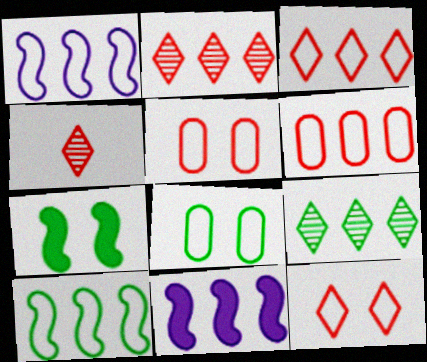[[4, 8, 11], 
[6, 9, 11]]